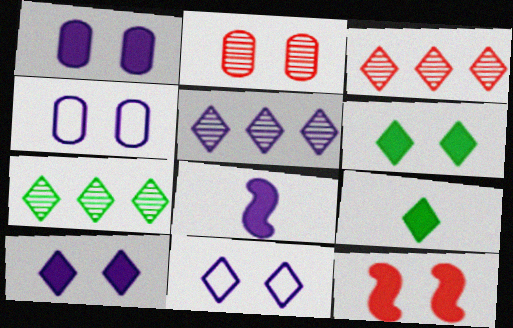[[1, 6, 12], 
[3, 5, 7], 
[3, 9, 11], 
[4, 5, 8]]